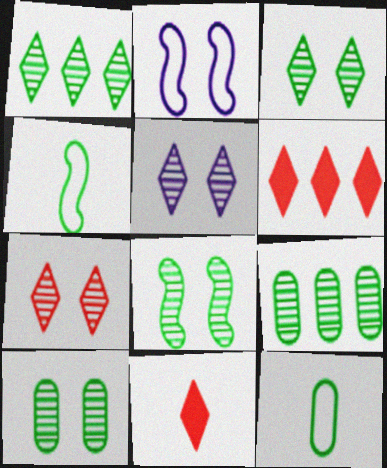[[2, 9, 11], 
[3, 5, 7], 
[3, 8, 10]]